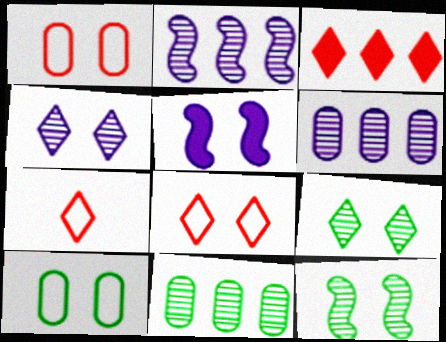[[1, 5, 9], 
[5, 7, 11]]